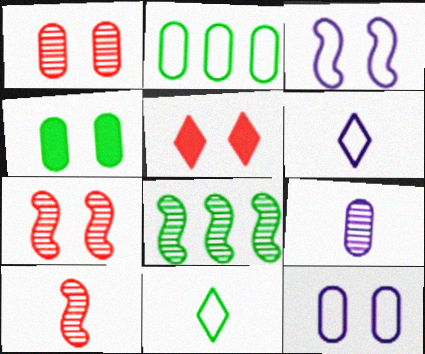[[1, 4, 12], 
[4, 8, 11]]